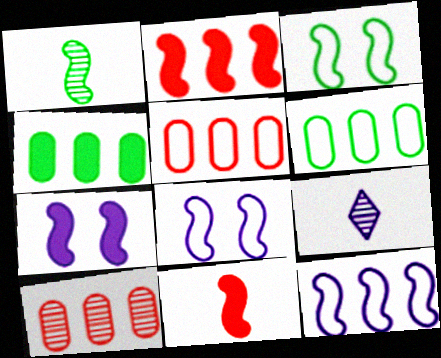[[1, 2, 8]]